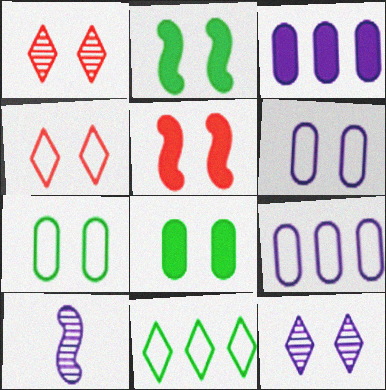[[1, 2, 6], 
[5, 7, 12]]